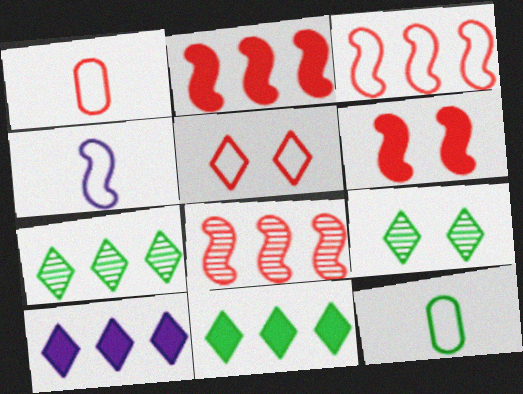[[1, 3, 5], 
[2, 3, 8]]